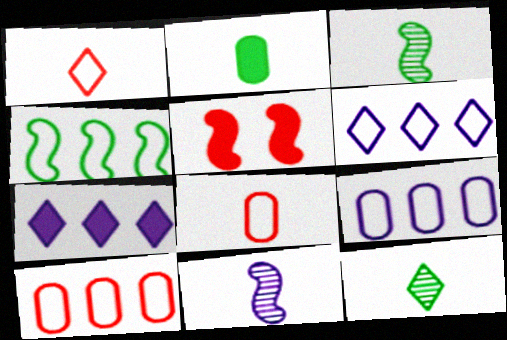[[1, 2, 11], 
[2, 5, 7], 
[4, 5, 11], 
[4, 6, 10], 
[5, 9, 12]]